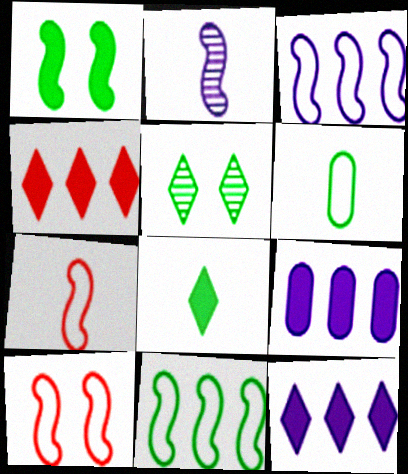[[5, 7, 9]]